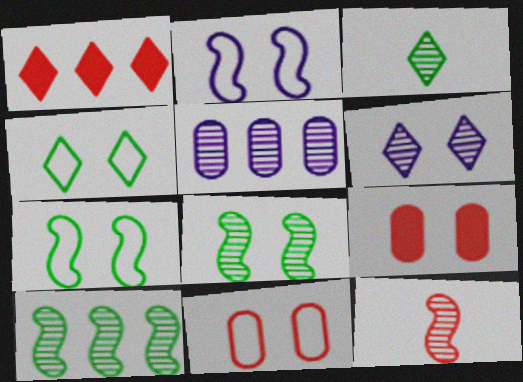[[1, 11, 12], 
[2, 4, 11], 
[6, 7, 9]]